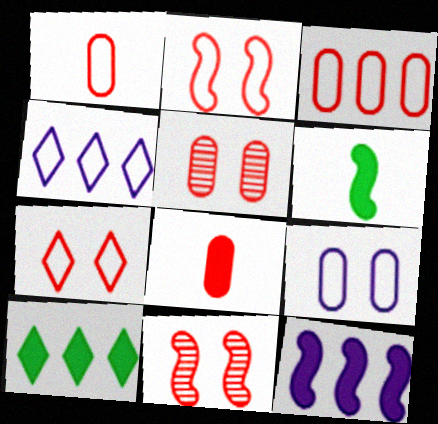[[3, 5, 8], 
[4, 5, 6]]